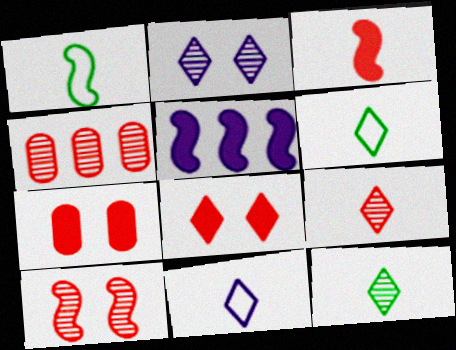[[1, 5, 10], 
[4, 9, 10]]